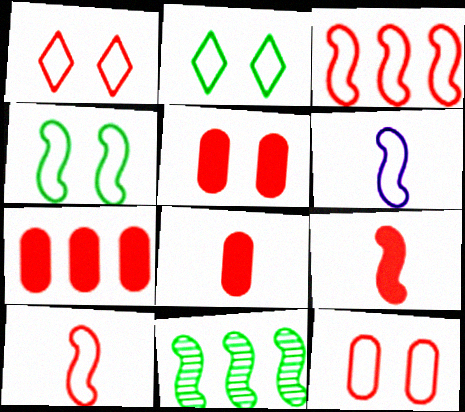[[3, 4, 6], 
[5, 7, 8]]